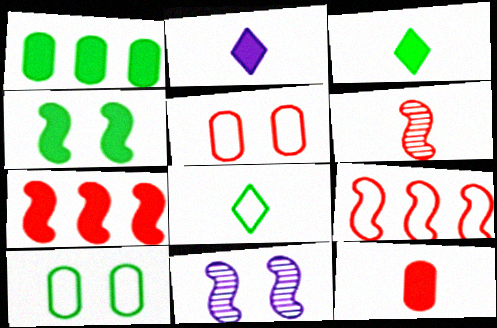[[1, 3, 4]]